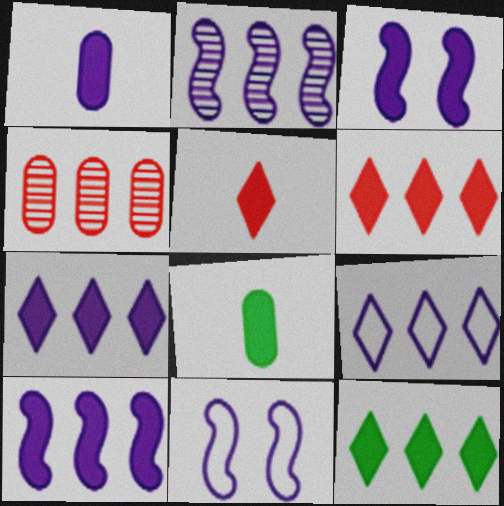[[1, 3, 7], 
[3, 6, 8], 
[6, 7, 12]]